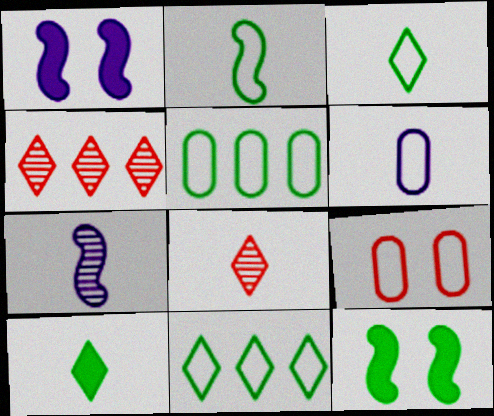[[1, 5, 8], 
[4, 6, 12], 
[5, 6, 9]]